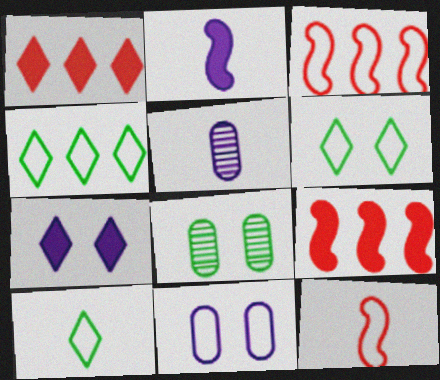[[3, 10, 11], 
[4, 6, 10], 
[4, 11, 12], 
[5, 6, 9]]